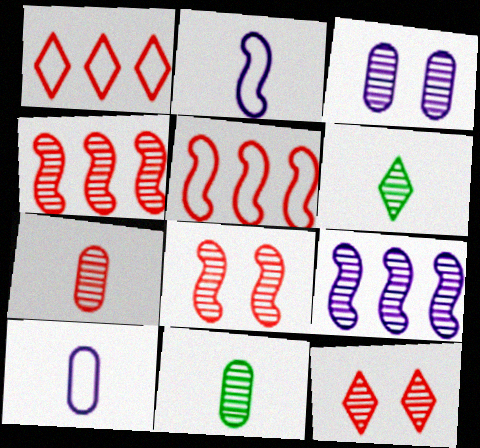[[3, 4, 6], 
[4, 7, 12], 
[9, 11, 12]]